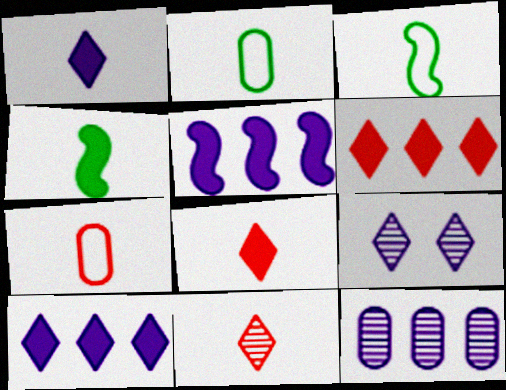[]